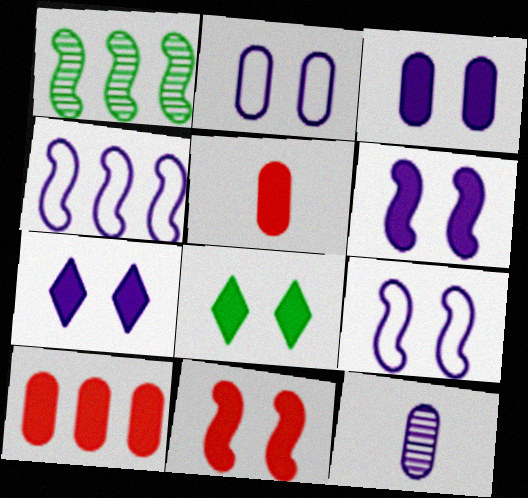[[3, 6, 7], 
[3, 8, 11], 
[4, 7, 12]]